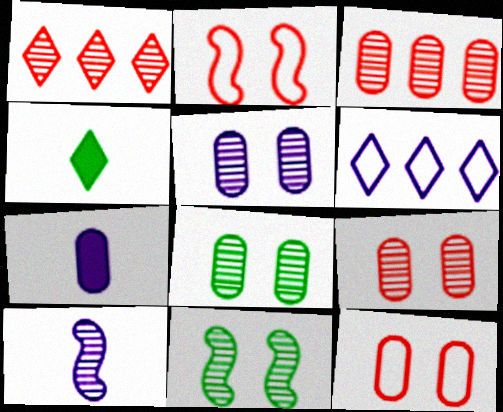[[1, 8, 10], 
[5, 8, 9]]